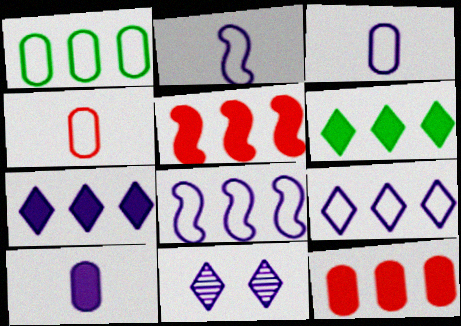[[8, 10, 11]]